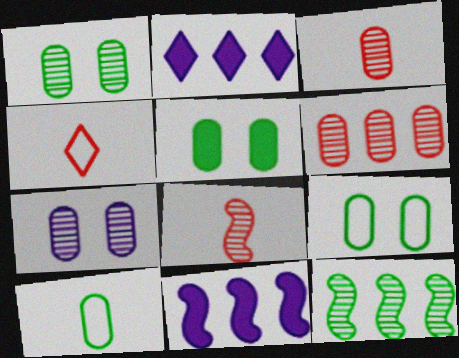[[1, 4, 11], 
[1, 5, 9], 
[2, 8, 9]]